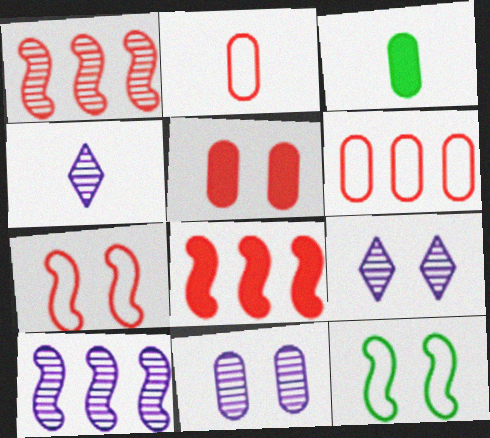[[3, 6, 11], 
[4, 10, 11], 
[5, 9, 12]]